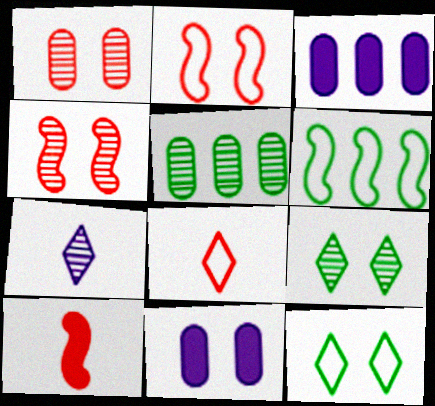[[2, 9, 11], 
[4, 5, 7], 
[4, 11, 12]]